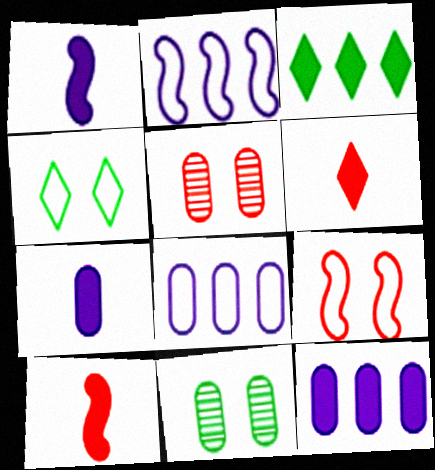[[2, 6, 11]]